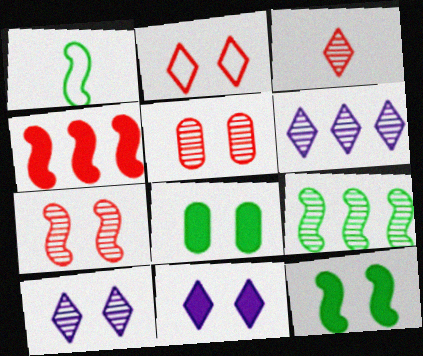[[1, 9, 12]]